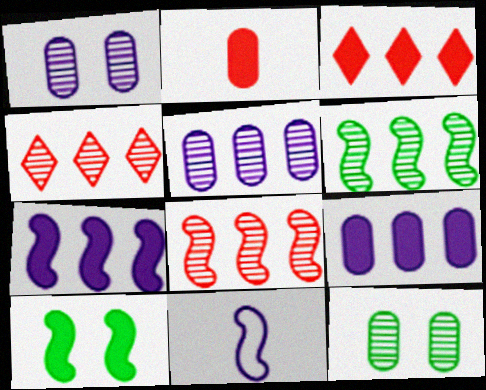[[3, 11, 12], 
[4, 5, 6], 
[8, 10, 11]]